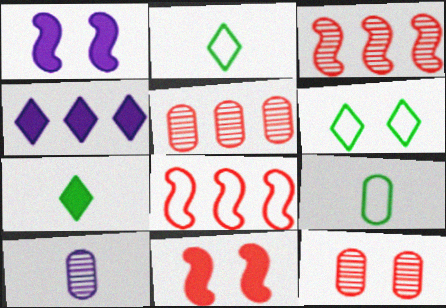[[1, 2, 5], 
[1, 6, 12]]